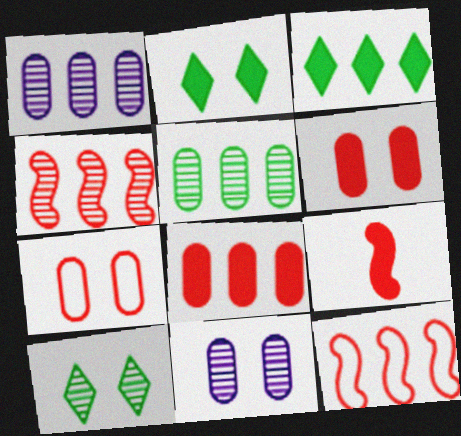[[1, 3, 12]]